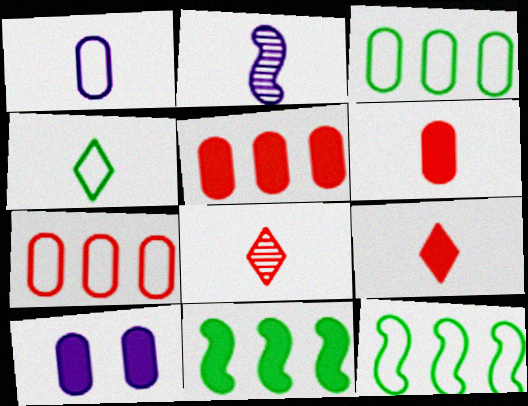[[2, 4, 6], 
[8, 10, 12], 
[9, 10, 11]]